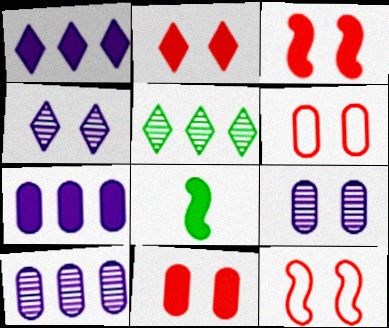[[1, 8, 11], 
[2, 3, 11], 
[2, 7, 8]]